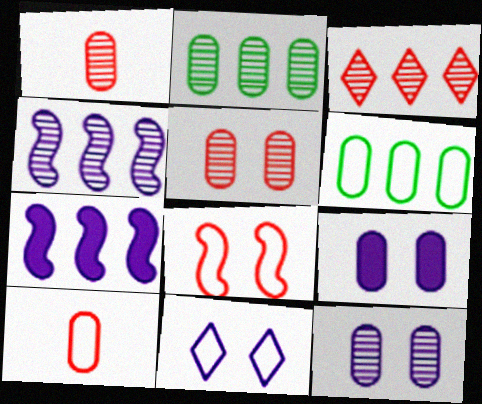[[1, 2, 12], 
[1, 6, 9], 
[2, 3, 4], 
[2, 9, 10], 
[3, 6, 7]]